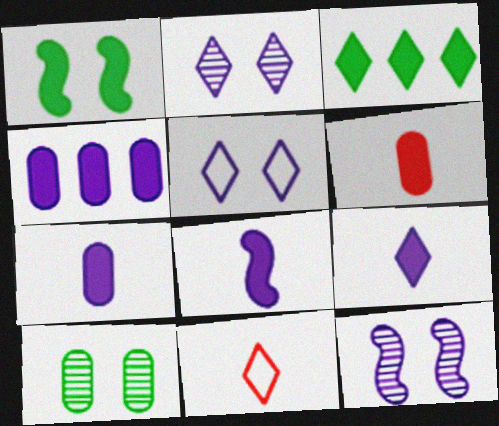[[2, 3, 11], 
[7, 8, 9]]